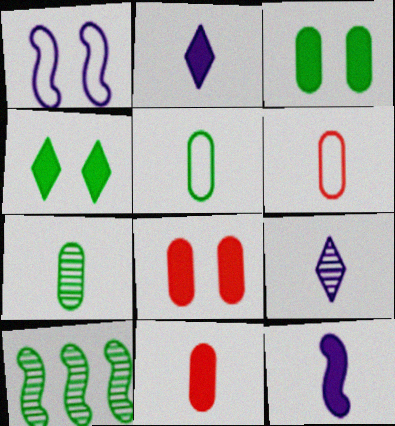[[4, 5, 10]]